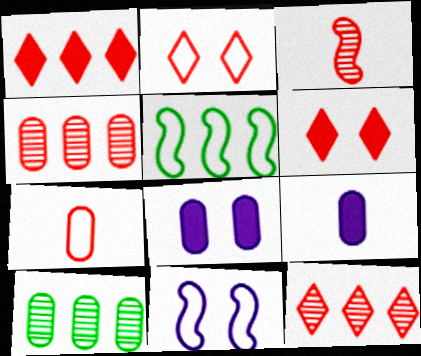[[7, 8, 10]]